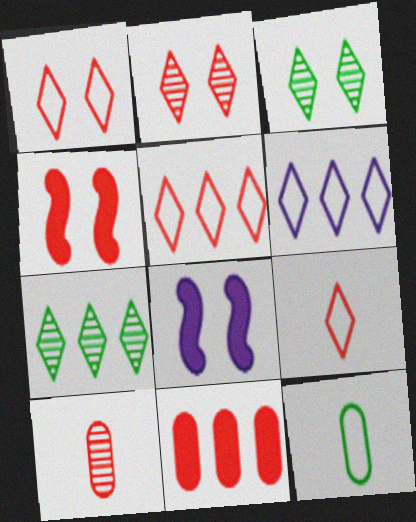[[1, 5, 9], 
[4, 5, 10]]